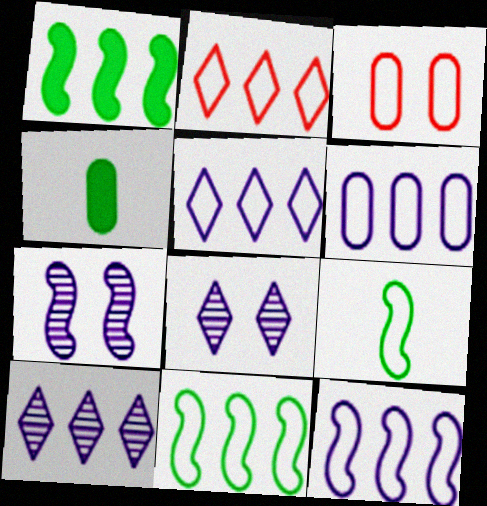[[2, 4, 7], 
[2, 6, 11], 
[3, 5, 9], 
[5, 6, 12]]